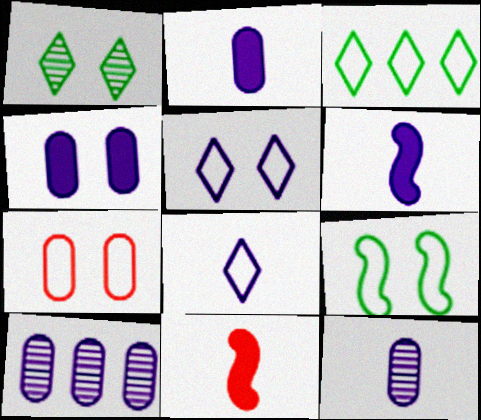[[5, 6, 10], 
[5, 7, 9], 
[6, 8, 12]]